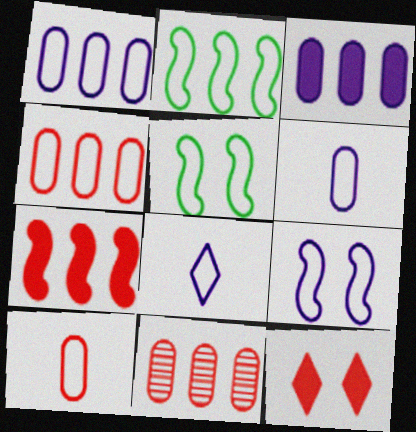[[1, 8, 9], 
[4, 5, 8]]